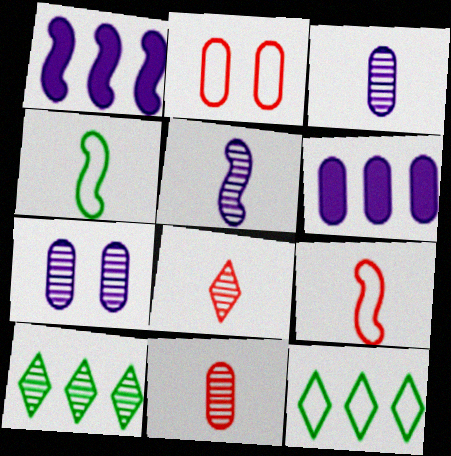[]